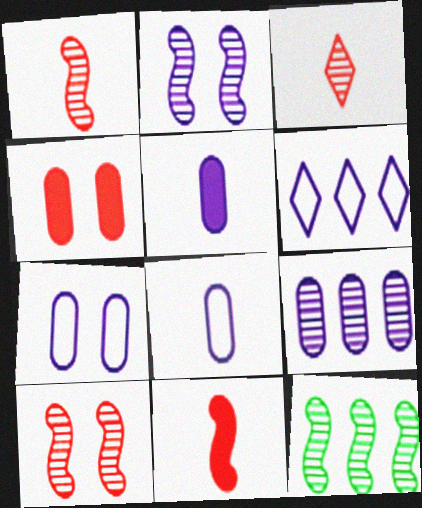[[1, 2, 12], 
[2, 5, 6], 
[5, 7, 9]]